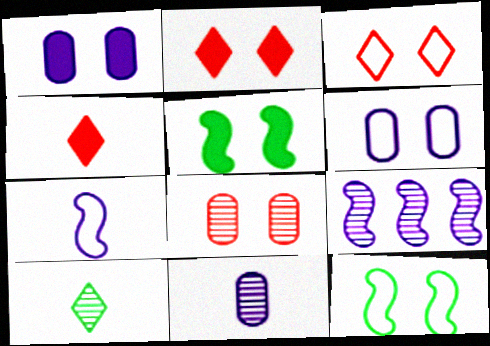[[1, 2, 5], 
[3, 6, 12], 
[8, 9, 10]]